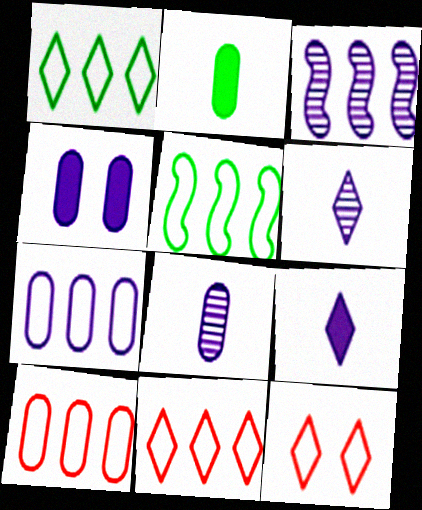[[2, 3, 12], 
[4, 7, 8], 
[5, 7, 11]]